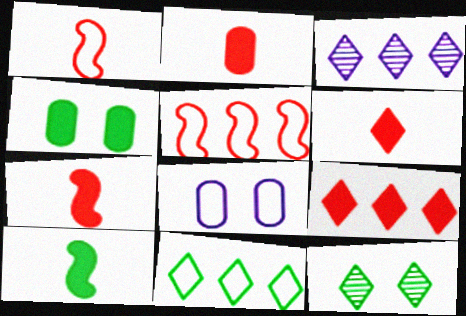[[1, 3, 4], 
[1, 8, 11], 
[2, 6, 7], 
[3, 9, 11]]